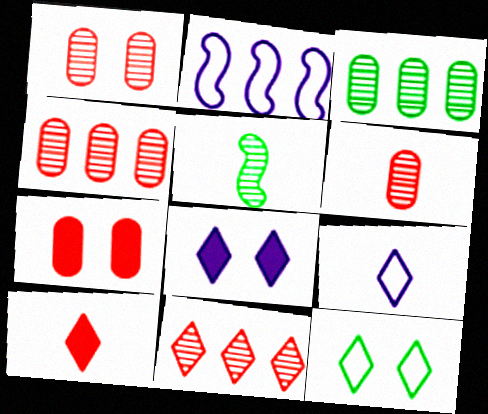[[1, 4, 6]]